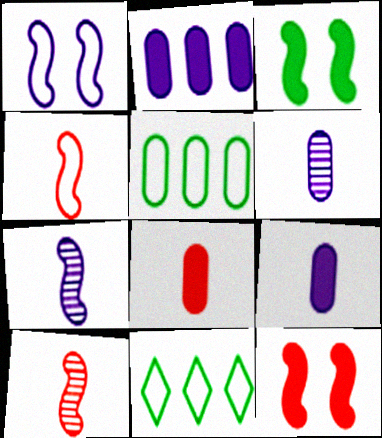[[6, 11, 12]]